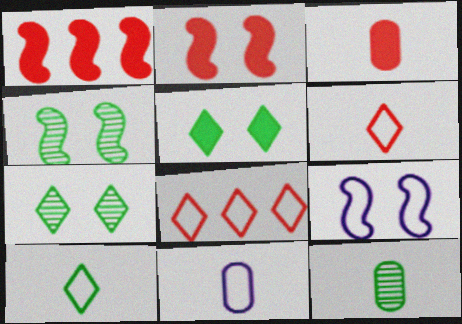[[1, 7, 11], 
[2, 4, 9], 
[3, 11, 12]]